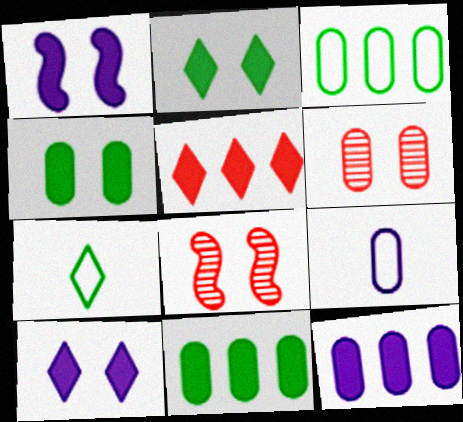[[6, 9, 11], 
[7, 8, 12]]